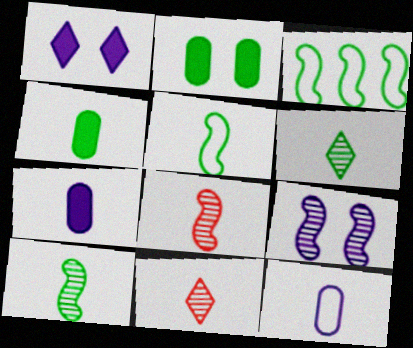[[2, 3, 6], 
[4, 5, 6], 
[5, 7, 11]]